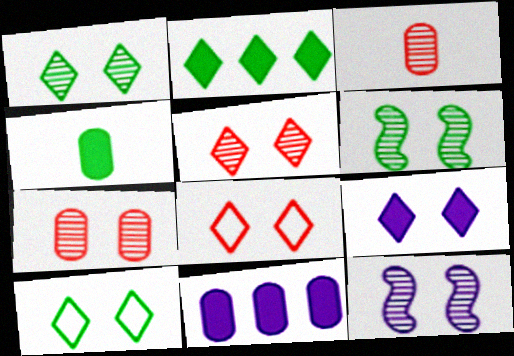[[1, 7, 12], 
[1, 8, 9], 
[5, 9, 10]]